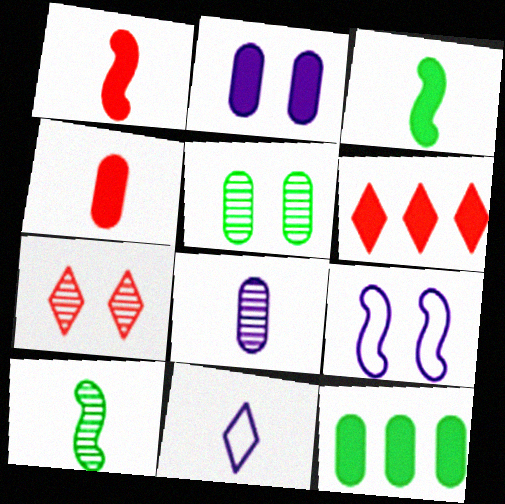[[2, 3, 6], 
[2, 4, 12], 
[4, 10, 11]]